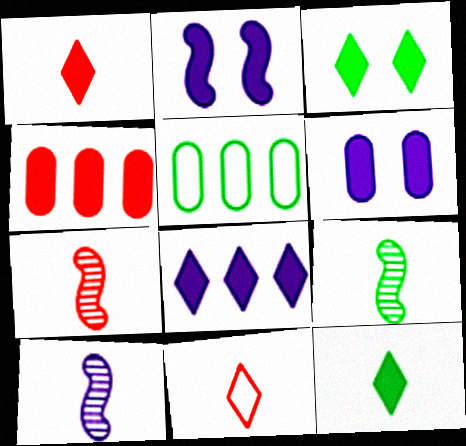[[1, 3, 8], 
[2, 4, 12], 
[3, 5, 9], 
[7, 9, 10]]